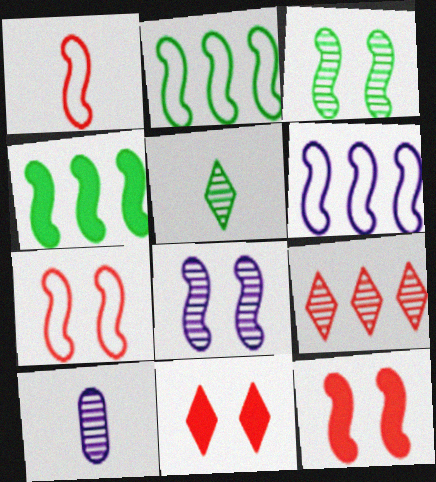[[1, 4, 8], 
[2, 10, 11], 
[3, 9, 10]]